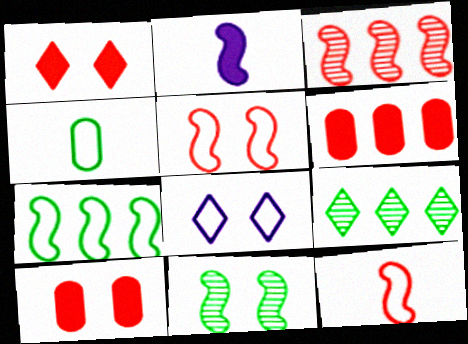[[8, 10, 11]]